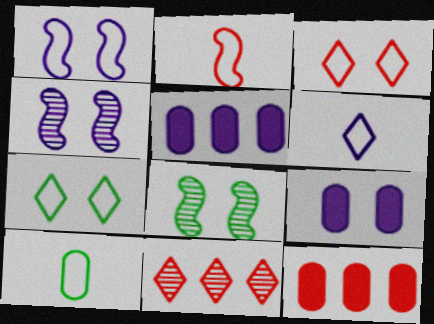[[2, 6, 10], 
[3, 8, 9], 
[4, 5, 6], 
[6, 8, 12]]